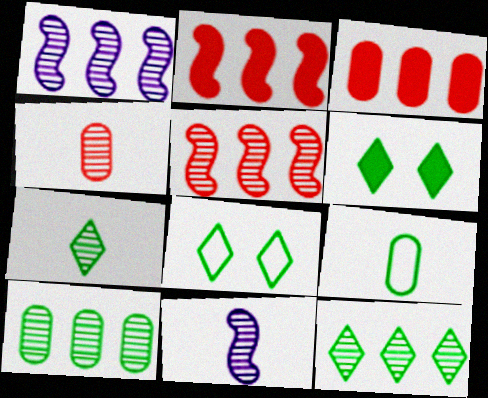[[3, 8, 11], 
[4, 7, 11]]